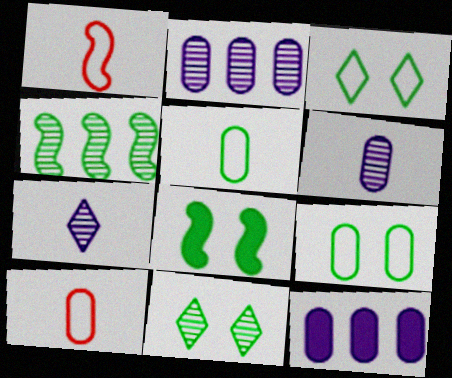[[1, 11, 12], 
[8, 9, 11]]